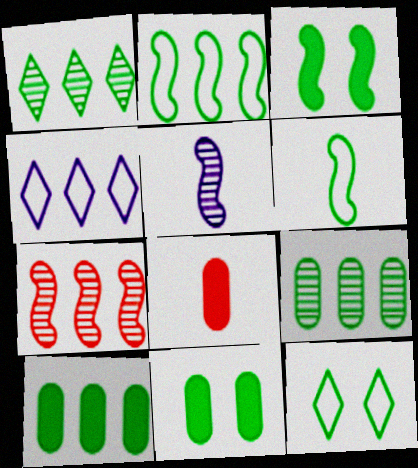[[1, 2, 10], 
[1, 6, 11], 
[4, 7, 10]]